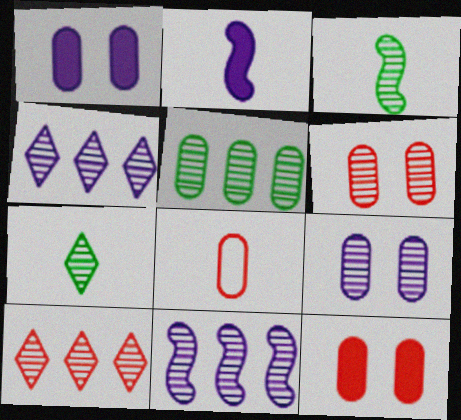[[1, 5, 8], 
[2, 7, 8], 
[3, 4, 6], 
[3, 9, 10], 
[5, 10, 11], 
[6, 7, 11]]